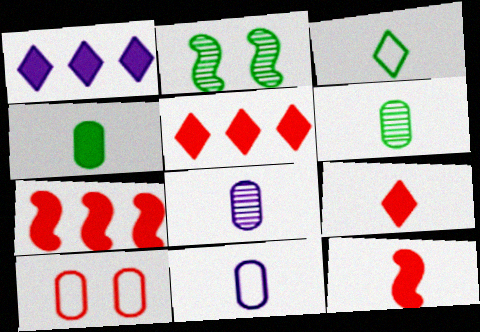[[2, 5, 11], 
[3, 8, 12]]